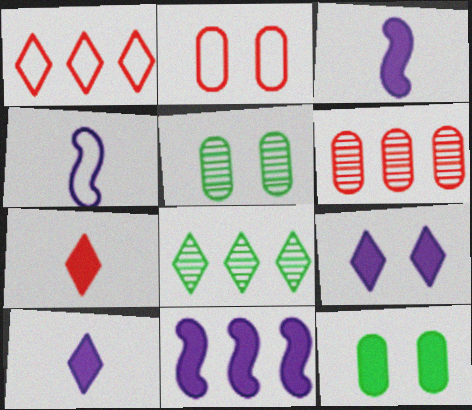[[1, 3, 5], 
[2, 3, 8], 
[7, 11, 12]]